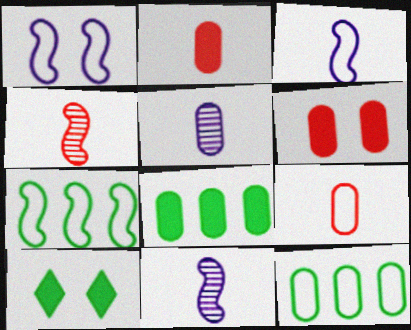[[5, 6, 12]]